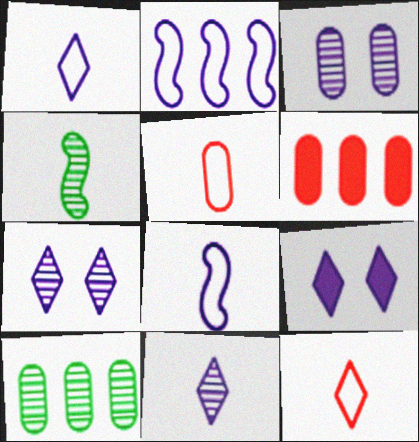[]